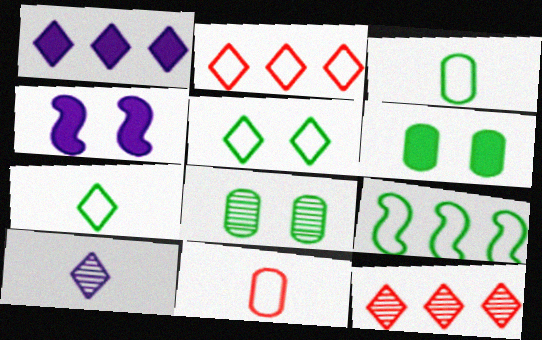[[3, 4, 12], 
[3, 5, 9]]